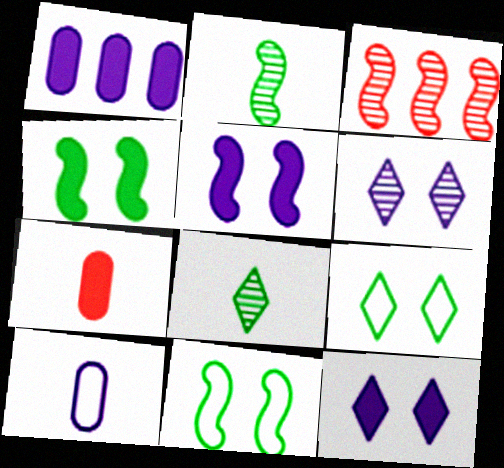[]